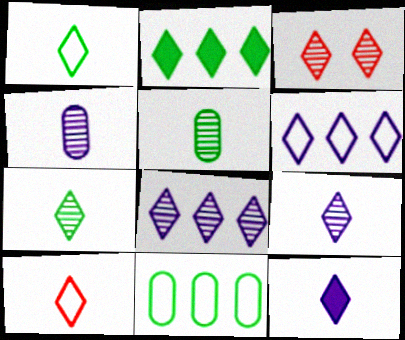[[3, 7, 8], 
[7, 10, 12]]